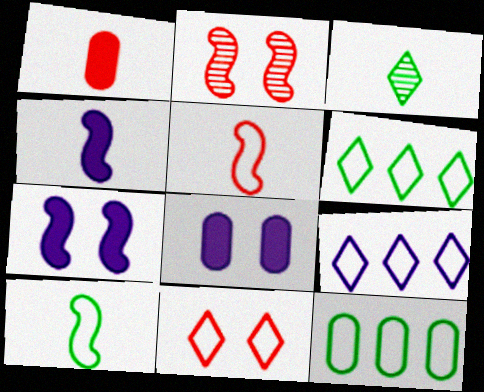[]